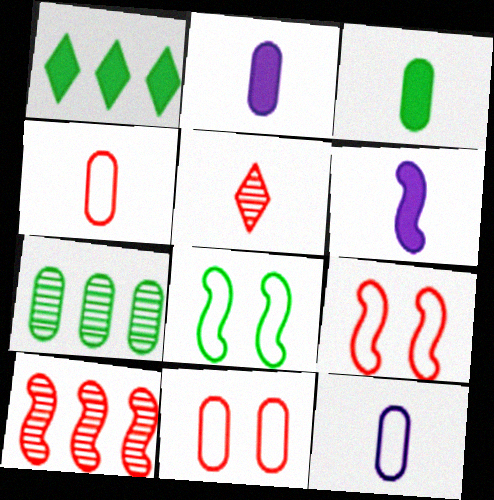[[2, 7, 11], 
[6, 8, 10]]